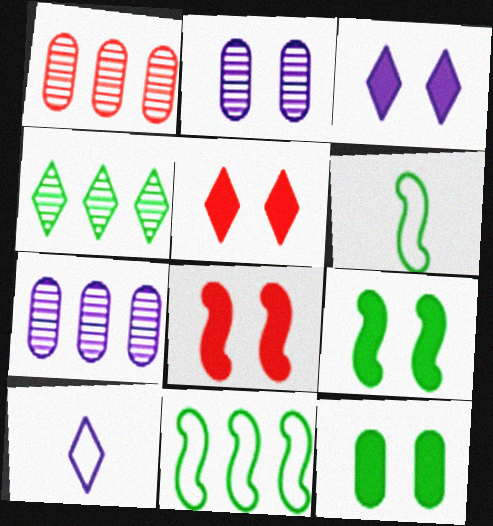[[1, 3, 6], 
[1, 9, 10], 
[3, 8, 12], 
[4, 5, 10], 
[4, 6, 12], 
[5, 6, 7]]